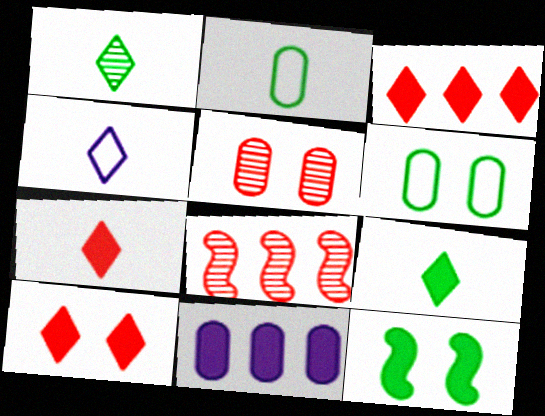[[1, 4, 7], 
[2, 5, 11], 
[3, 7, 10], 
[7, 11, 12]]